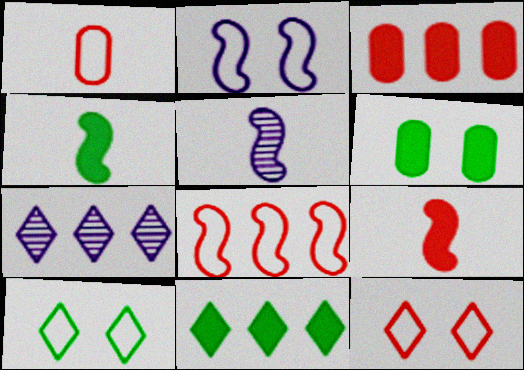[[1, 8, 12], 
[3, 5, 10], 
[4, 6, 11]]